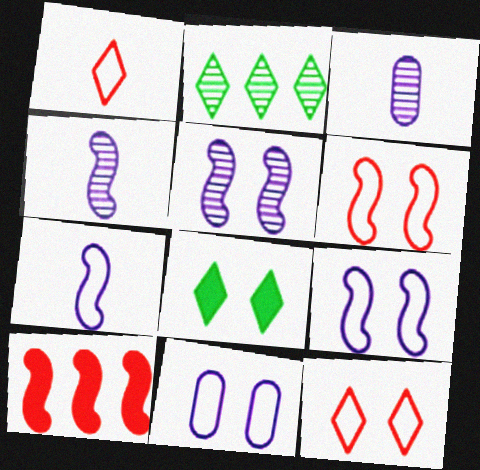[]